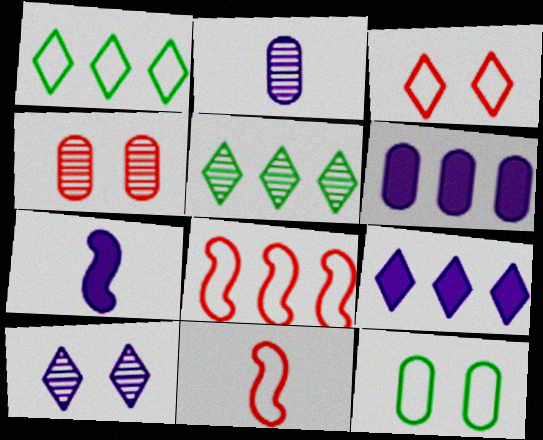[[1, 4, 7], 
[5, 6, 8]]